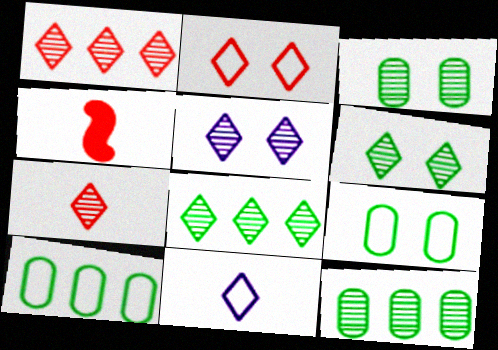[[4, 5, 10], 
[5, 7, 8]]